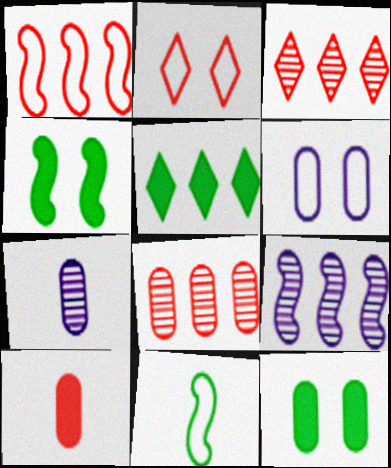[]